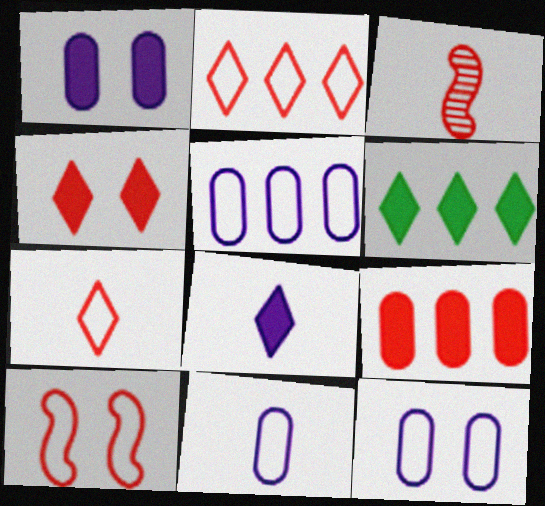[[3, 6, 12], 
[4, 6, 8], 
[5, 11, 12]]